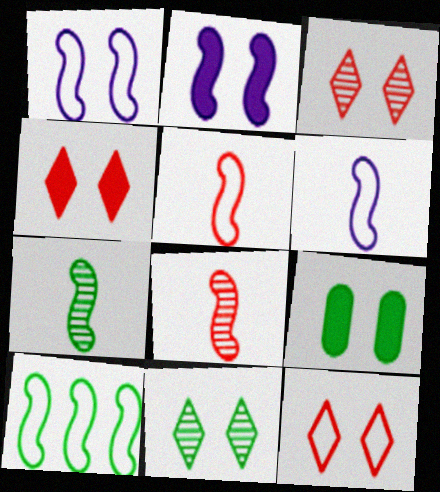[[1, 3, 9], 
[1, 5, 10], 
[2, 4, 9], 
[2, 8, 10], 
[3, 4, 12]]